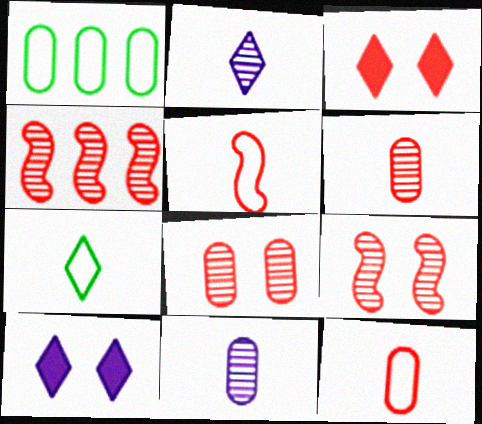[[3, 4, 12]]